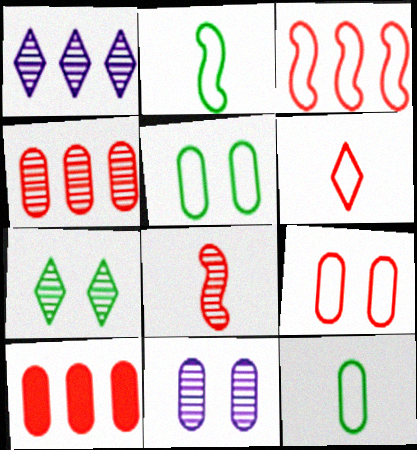[[3, 6, 9], 
[10, 11, 12]]